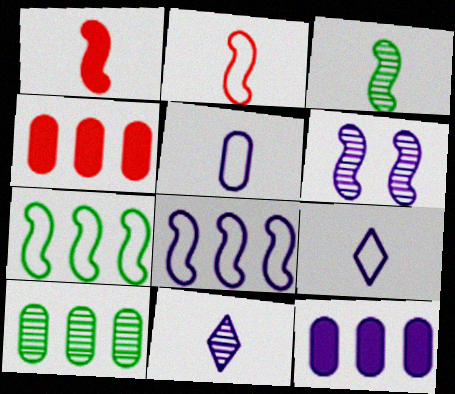[[1, 6, 7], 
[6, 9, 12]]